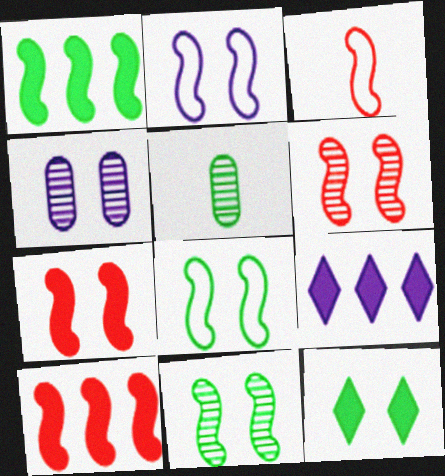[[2, 7, 11], 
[3, 6, 10]]